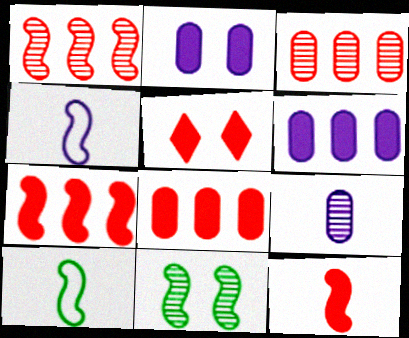[[4, 7, 11], 
[5, 8, 12]]